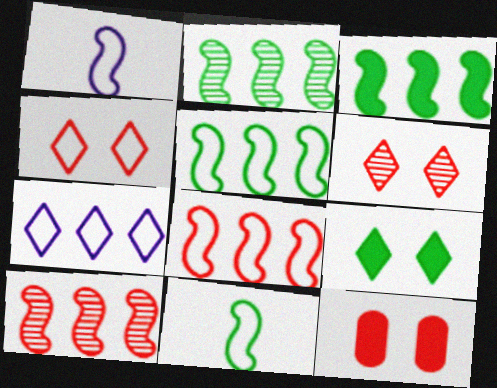[[2, 3, 5]]